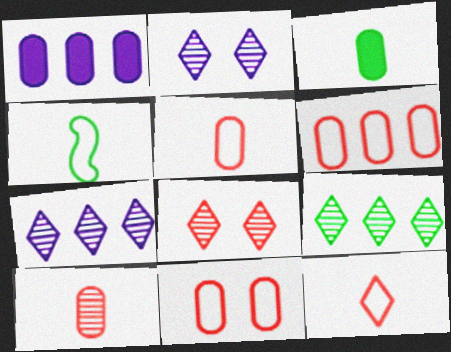[[1, 4, 8], 
[5, 6, 11]]